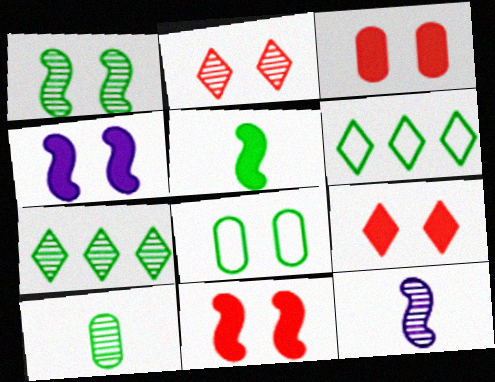[[1, 7, 10], 
[2, 4, 8], 
[3, 6, 12], 
[3, 9, 11], 
[5, 7, 8]]